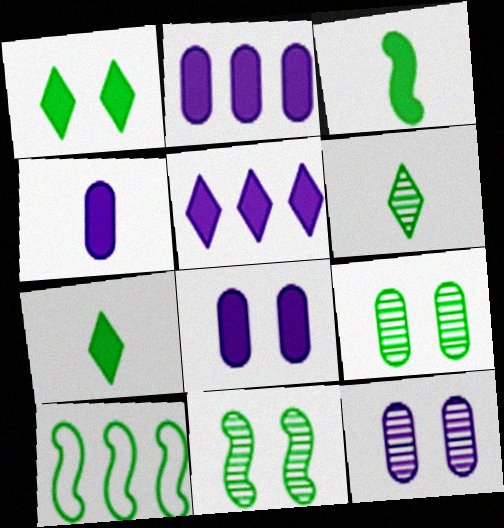[[2, 4, 8], 
[3, 10, 11], 
[7, 9, 10]]